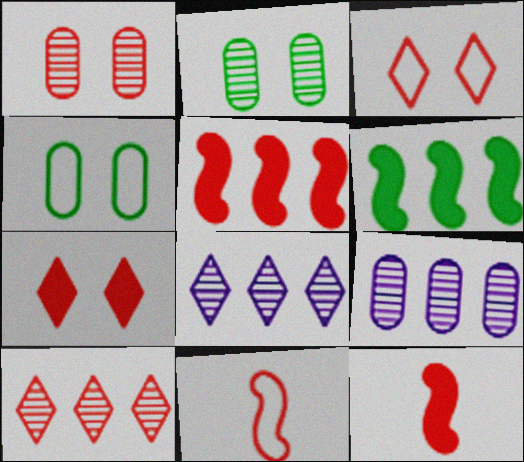[[4, 8, 12]]